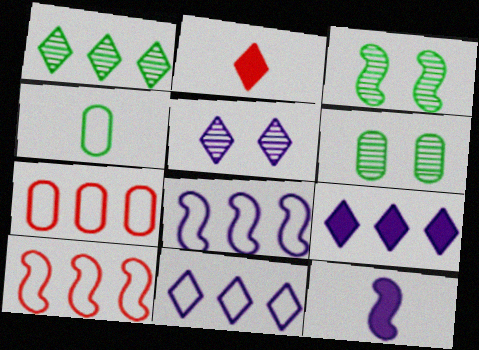[[2, 6, 8], 
[3, 10, 12]]